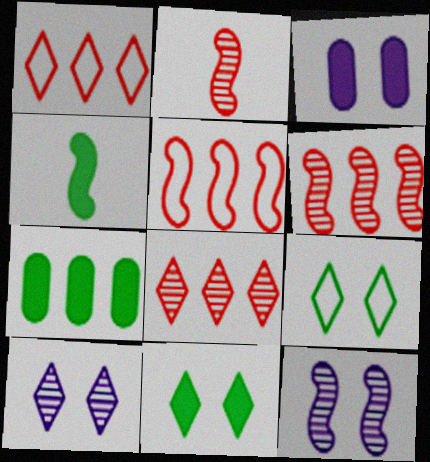[[4, 5, 12], 
[4, 7, 11]]